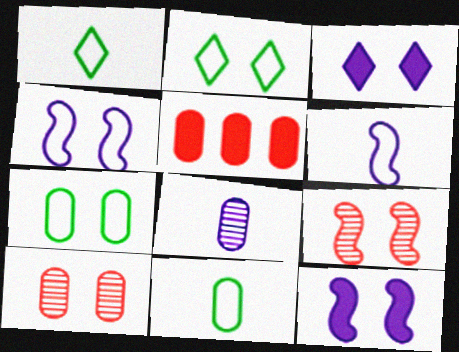[[2, 10, 12], 
[3, 7, 9], 
[5, 7, 8]]